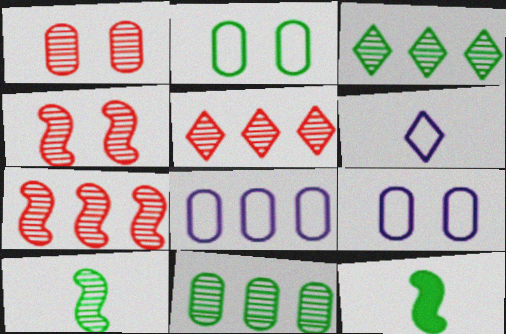[[2, 3, 12], 
[5, 9, 12]]